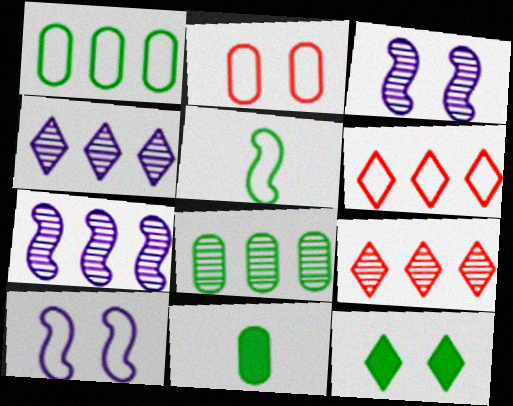[[2, 3, 12], 
[3, 6, 11], 
[5, 8, 12], 
[7, 8, 9], 
[9, 10, 11]]